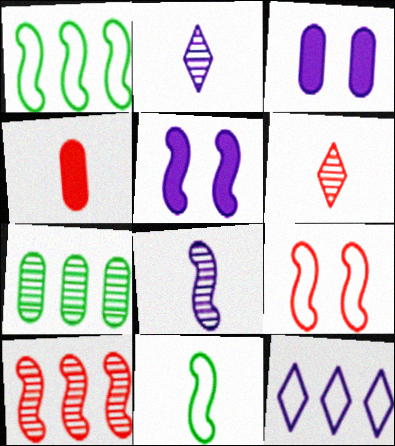[[1, 3, 6], 
[2, 4, 11], 
[3, 8, 12], 
[5, 10, 11]]